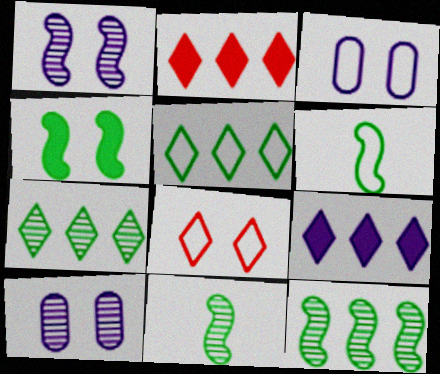[[2, 3, 11], 
[2, 6, 10], 
[4, 6, 12], 
[4, 8, 10]]